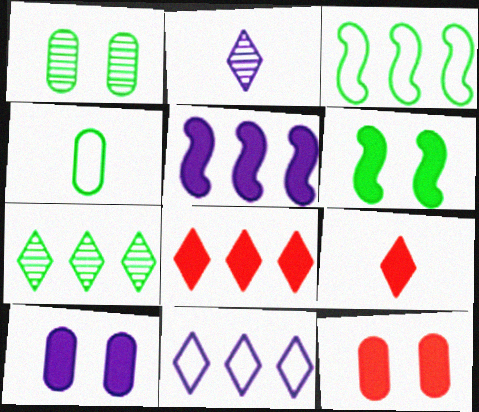[[2, 3, 12], 
[4, 6, 7], 
[7, 8, 11]]